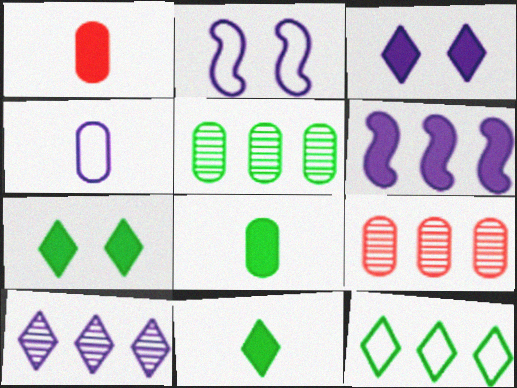[[1, 6, 7], 
[2, 9, 11], 
[6, 9, 12]]